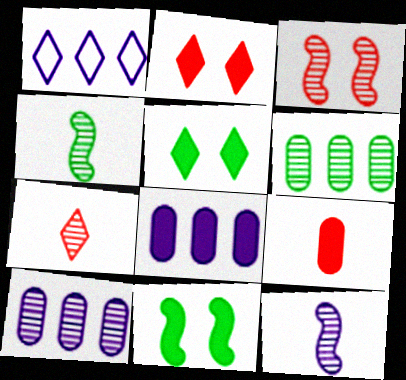[[1, 5, 7]]